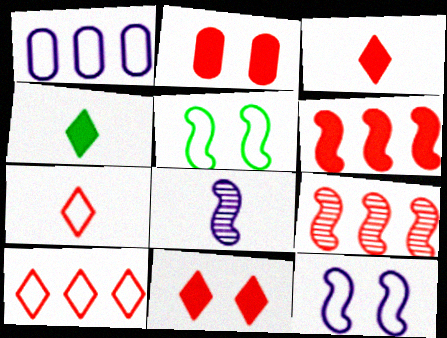[[1, 5, 7], 
[2, 3, 6], 
[2, 7, 9], 
[5, 6, 8]]